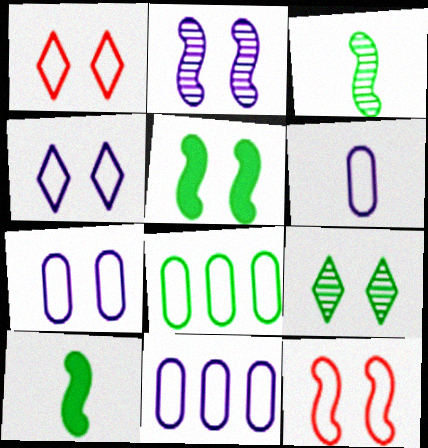[[2, 5, 12], 
[6, 7, 11], 
[8, 9, 10]]